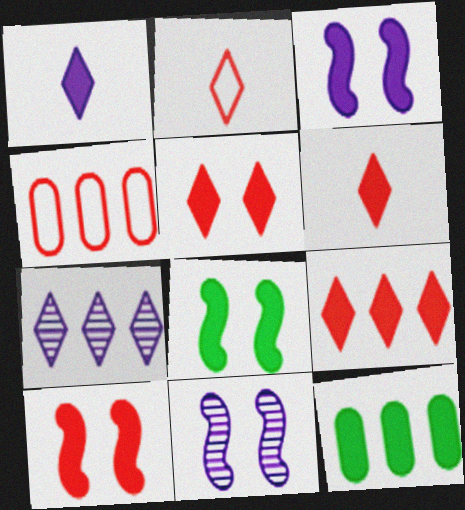[[1, 10, 12], 
[2, 11, 12], 
[3, 6, 12], 
[3, 8, 10], 
[5, 6, 9]]